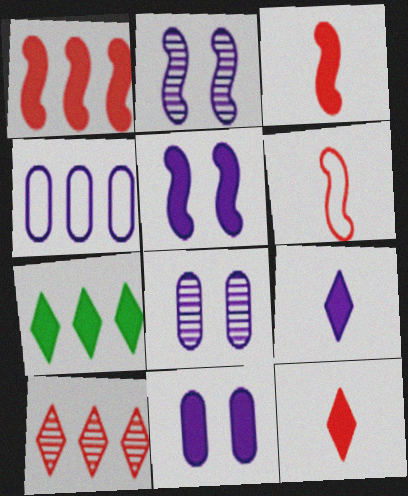[[2, 4, 9], 
[3, 7, 11], 
[6, 7, 8]]